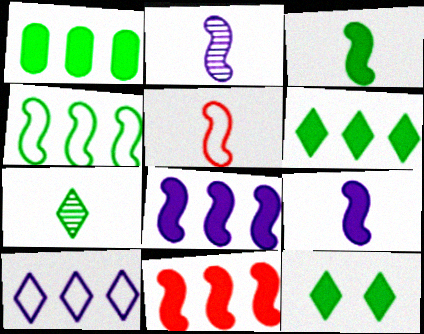[[1, 3, 12], 
[2, 3, 5]]